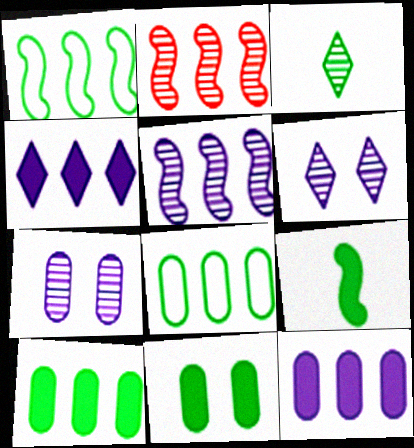[[1, 3, 11], 
[2, 3, 7], 
[2, 4, 8]]